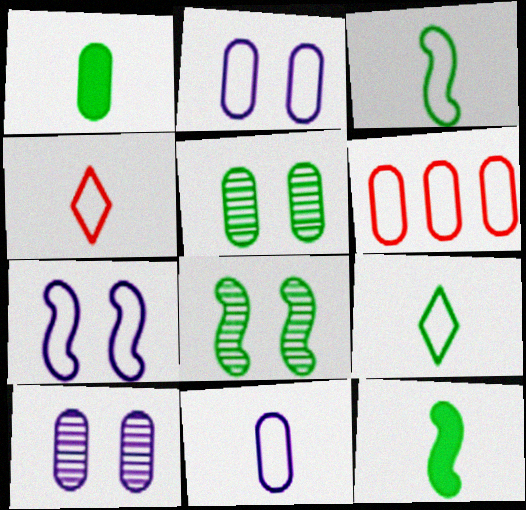[[1, 6, 10], 
[3, 4, 11], 
[6, 7, 9]]